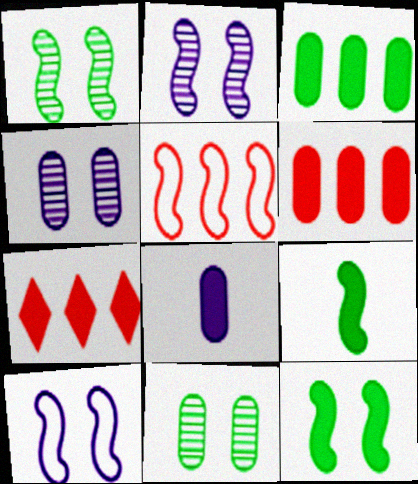[[2, 5, 9], 
[7, 8, 12]]